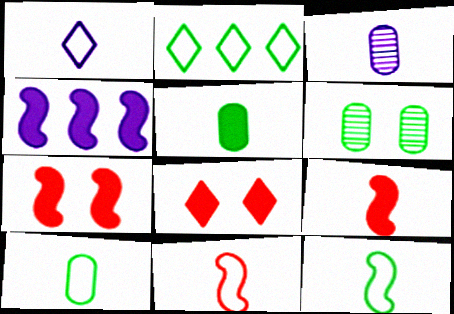[[1, 10, 11], 
[2, 3, 7], 
[4, 5, 8]]